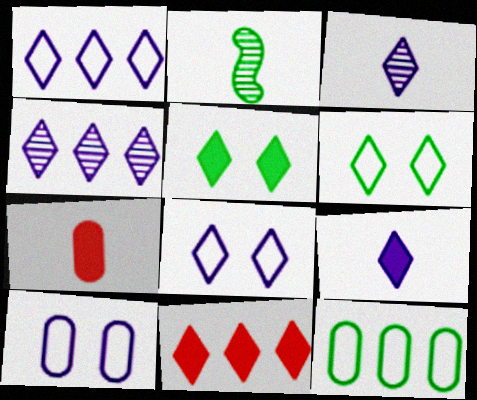[[2, 5, 12], 
[2, 10, 11], 
[3, 6, 11], 
[4, 8, 9], 
[5, 9, 11]]